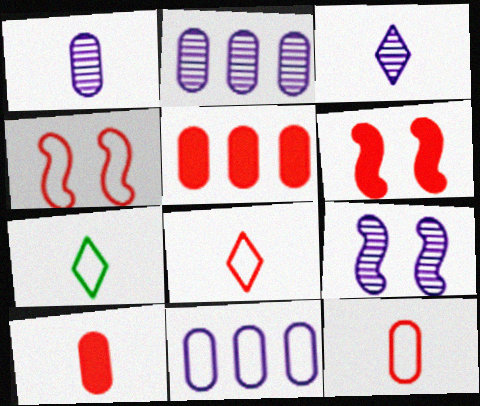[[2, 3, 9], 
[2, 6, 7], 
[4, 7, 11], 
[5, 7, 9]]